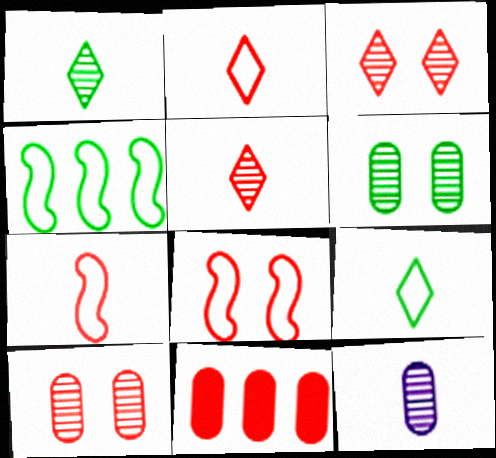[[3, 7, 11], 
[5, 8, 11]]